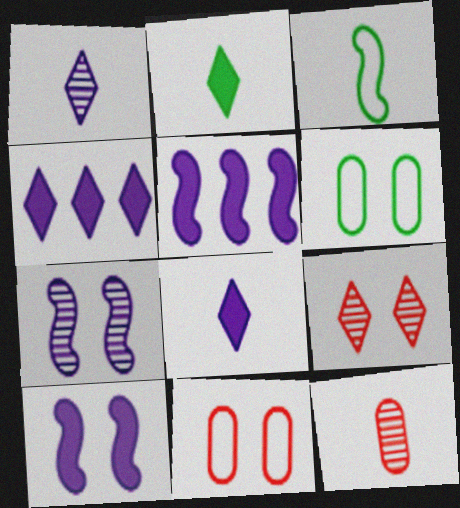[[3, 8, 12], 
[6, 9, 10]]